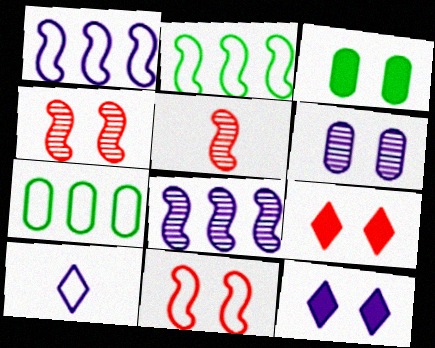[[5, 7, 12], 
[7, 10, 11]]